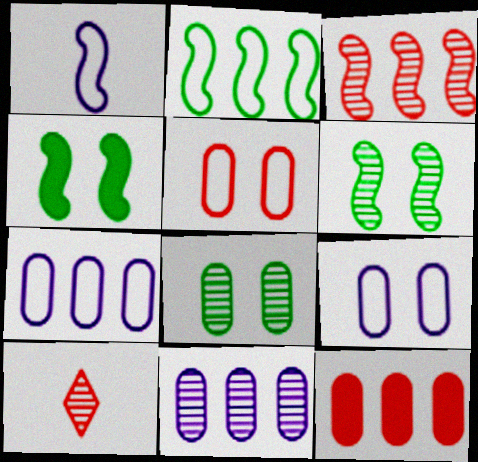[[1, 3, 4], 
[4, 7, 10], 
[6, 10, 11]]